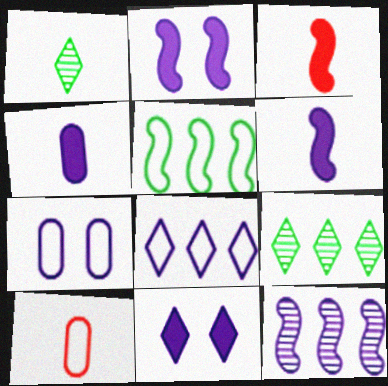[[1, 6, 10], 
[2, 9, 10], 
[3, 7, 9]]